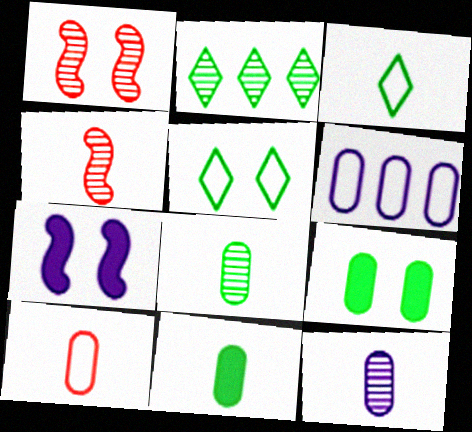[[1, 2, 12], 
[2, 7, 10], 
[10, 11, 12]]